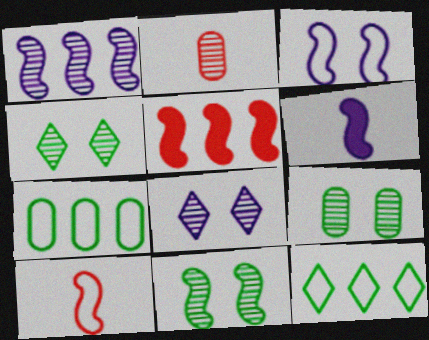[[1, 2, 4], 
[1, 3, 6], 
[4, 9, 11]]